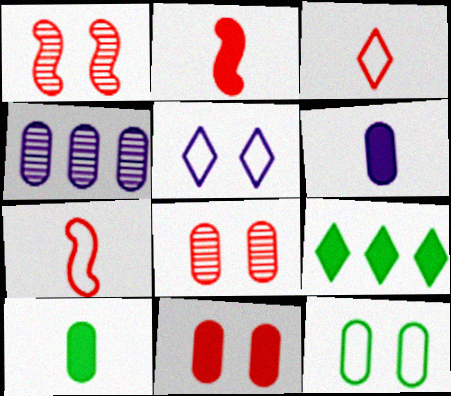[]